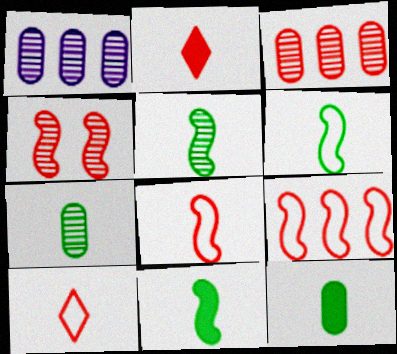[[5, 6, 11]]